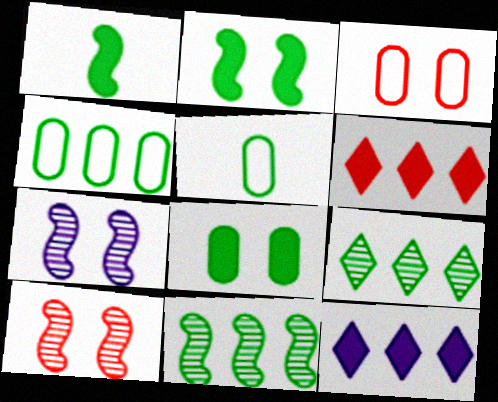[[2, 5, 9], 
[5, 6, 7], 
[5, 10, 12]]